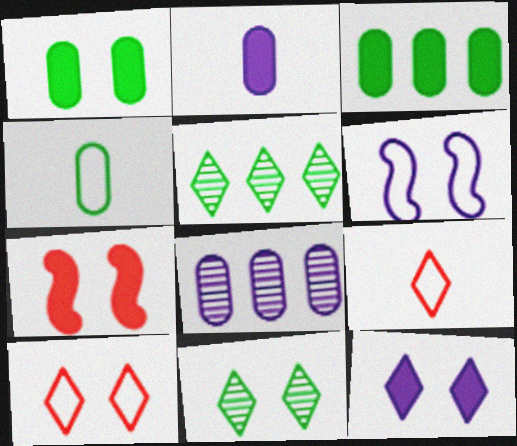[[1, 7, 12], 
[5, 9, 12], 
[10, 11, 12]]